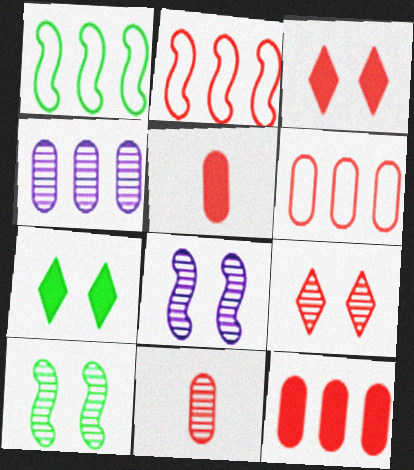[[2, 3, 11], 
[2, 5, 9]]